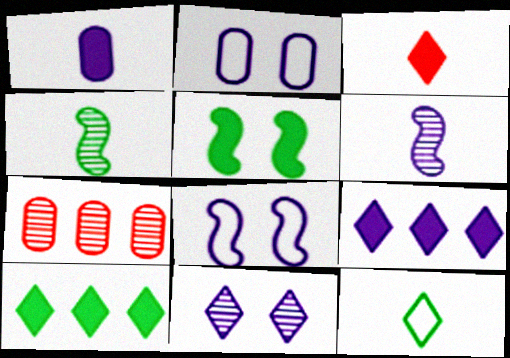[[2, 6, 9], 
[4, 7, 11]]